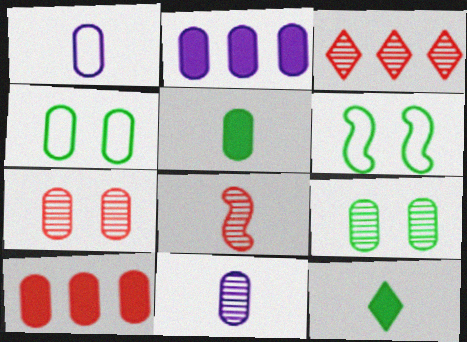[[1, 8, 12], 
[1, 9, 10], 
[3, 7, 8], 
[4, 10, 11]]